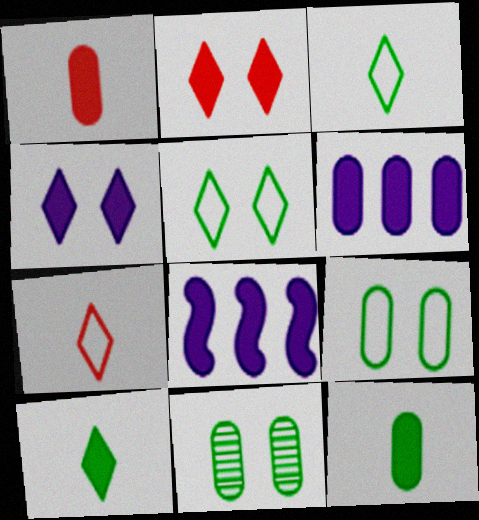[[2, 8, 12], 
[7, 8, 11]]